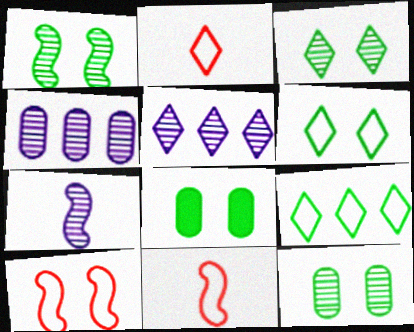[[1, 3, 12], 
[1, 6, 8], 
[5, 8, 11]]